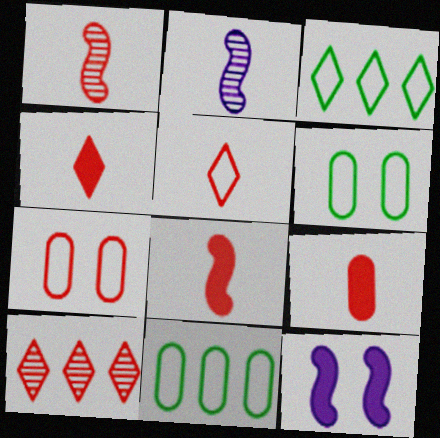[[1, 5, 9], 
[4, 8, 9], 
[7, 8, 10]]